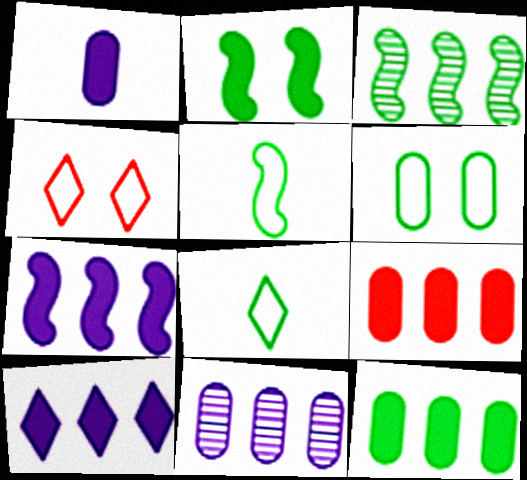[[1, 3, 4], 
[2, 3, 5]]